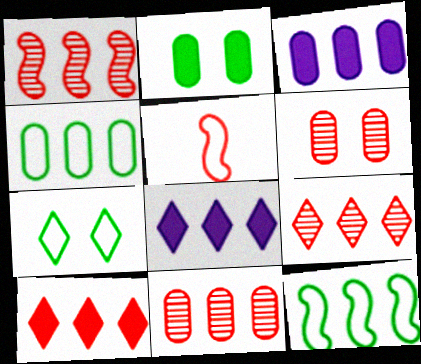[[1, 4, 8], 
[1, 9, 11], 
[3, 4, 11], 
[3, 9, 12], 
[5, 6, 10], 
[8, 11, 12]]